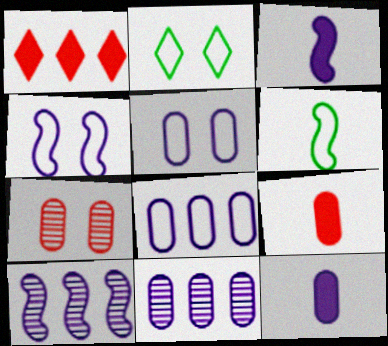[[2, 9, 10], 
[3, 4, 10], 
[5, 11, 12]]